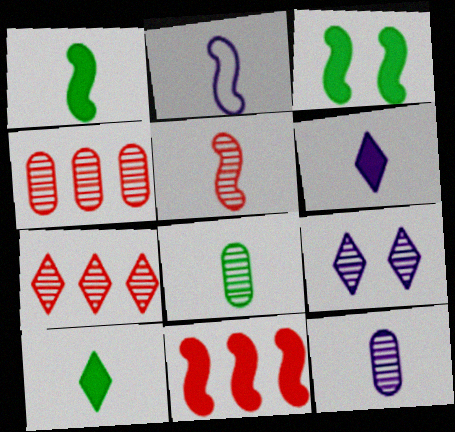[[1, 2, 5], 
[2, 6, 12]]